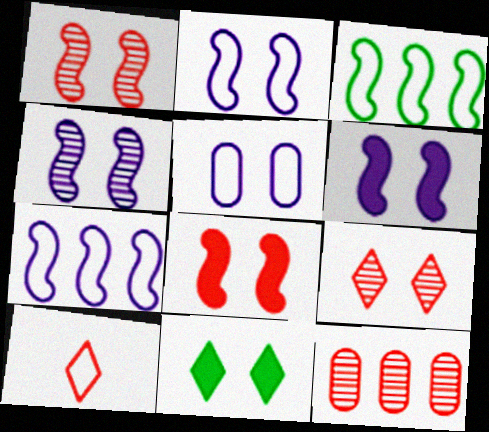[[1, 5, 11], 
[2, 4, 6], 
[3, 5, 10], 
[8, 10, 12]]